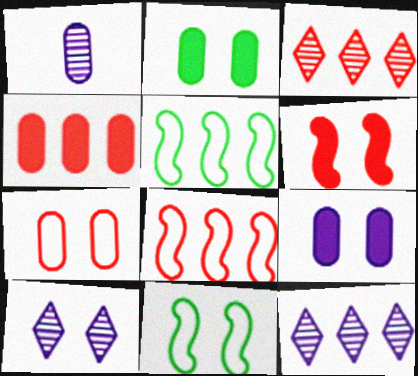[[3, 4, 8], 
[4, 5, 12]]